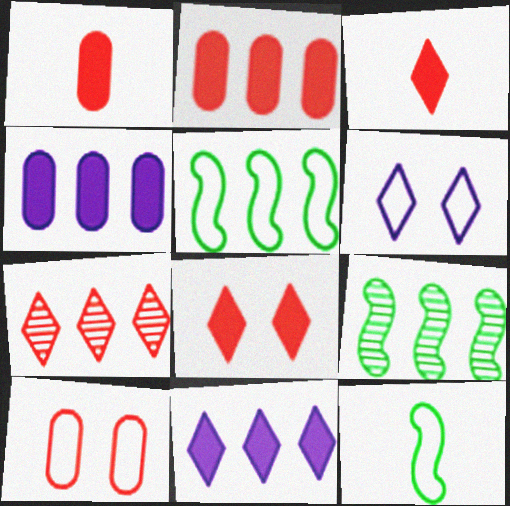[[1, 6, 9], 
[4, 5, 7]]